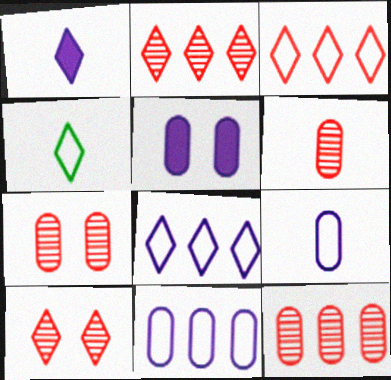[[6, 7, 12]]